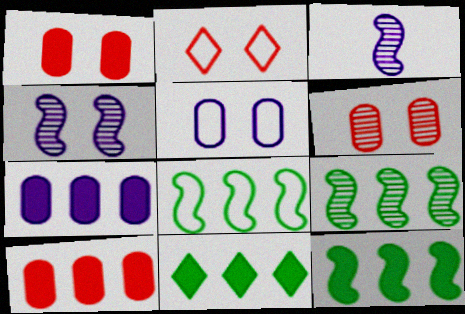[[8, 9, 12]]